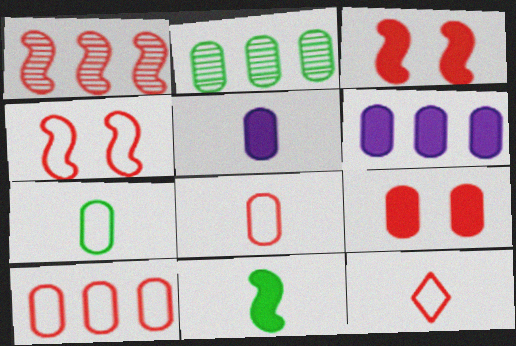[[1, 9, 12], 
[2, 6, 10], 
[4, 10, 12]]